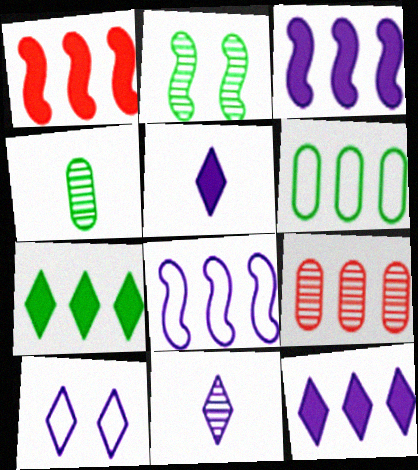[[1, 4, 10], 
[2, 9, 11], 
[7, 8, 9], 
[10, 11, 12]]